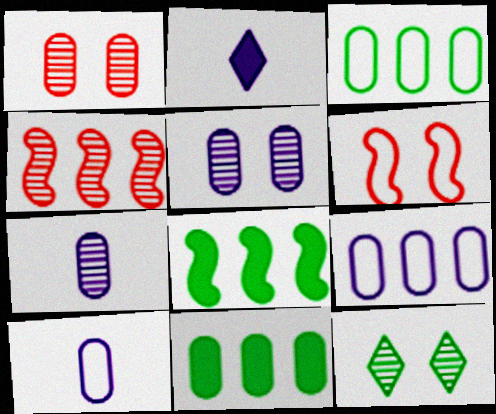[[1, 10, 11], 
[4, 7, 12]]